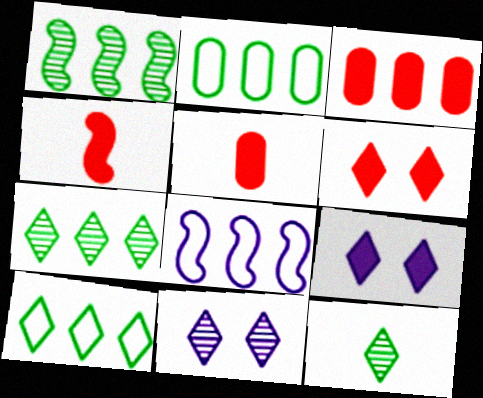[[2, 4, 11], 
[3, 4, 6], 
[3, 7, 8]]